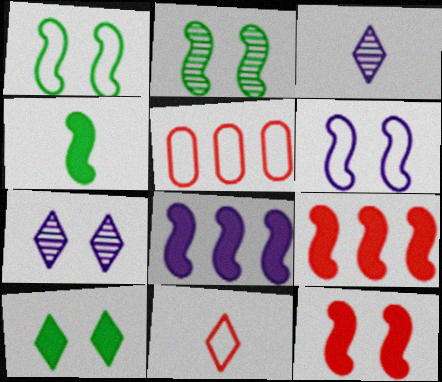[[2, 6, 12], 
[4, 5, 7], 
[4, 8, 12]]